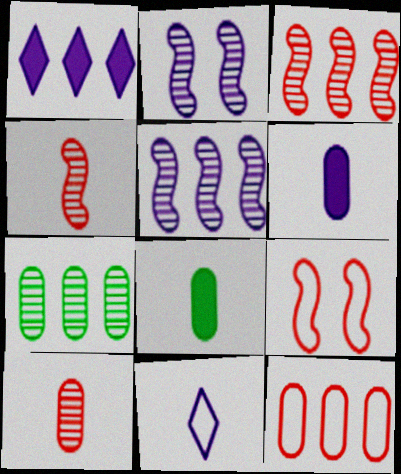[[4, 8, 11]]